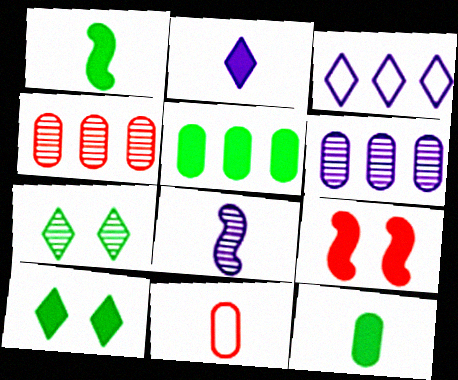[[1, 5, 10], 
[2, 5, 9], 
[4, 7, 8]]